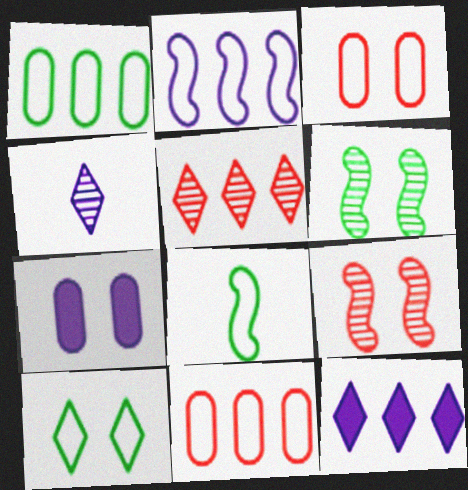[[1, 8, 10], 
[2, 4, 7], 
[5, 7, 8], 
[7, 9, 10]]